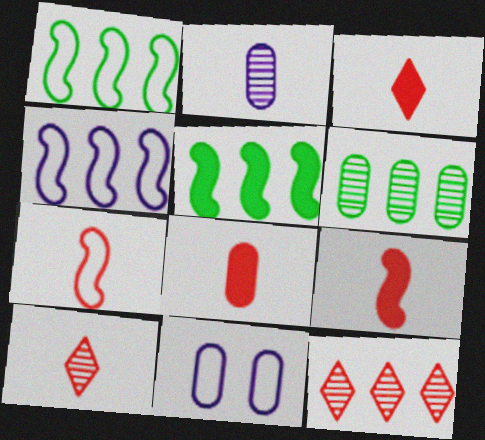[[3, 8, 9], 
[5, 10, 11], 
[6, 8, 11], 
[7, 8, 10]]